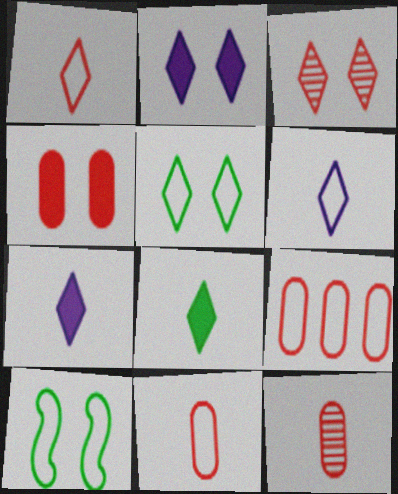[[2, 3, 5], 
[4, 9, 12], 
[6, 9, 10]]